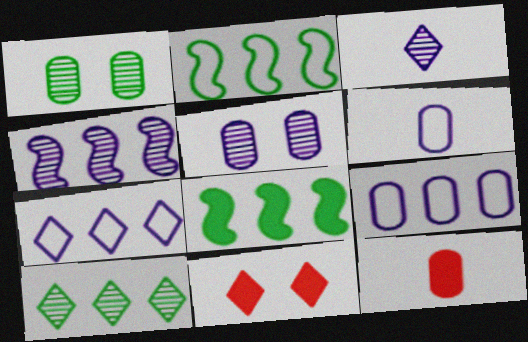[[1, 9, 12], 
[3, 4, 5]]